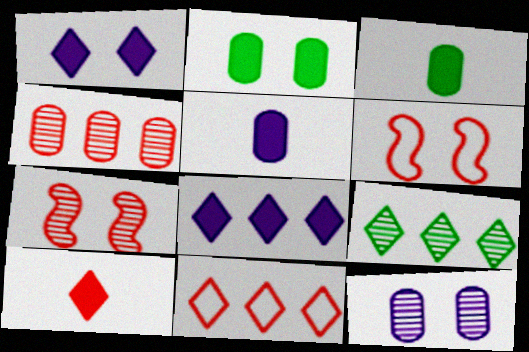[[4, 6, 10], 
[5, 6, 9], 
[8, 9, 11]]